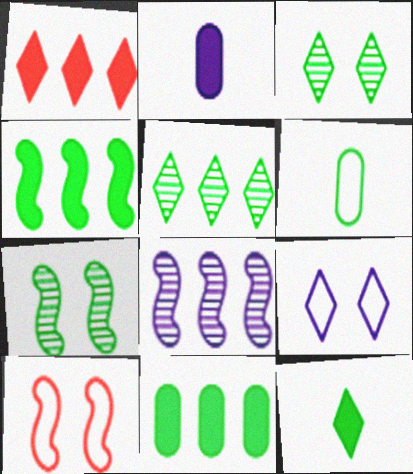[[2, 5, 10], 
[2, 8, 9], 
[3, 4, 6]]